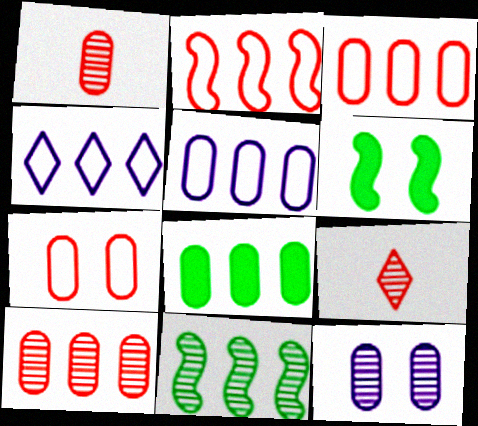[[1, 4, 6], 
[5, 6, 9], 
[5, 8, 10], 
[9, 11, 12]]